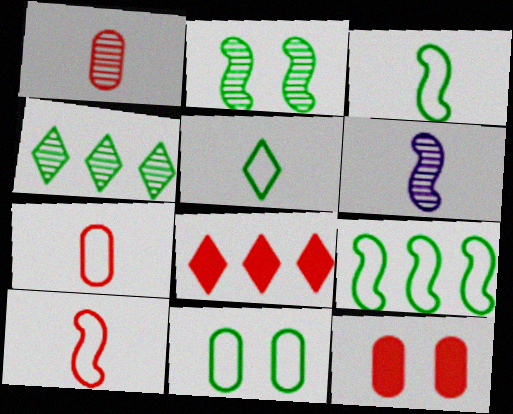[[5, 9, 11], 
[6, 8, 11]]